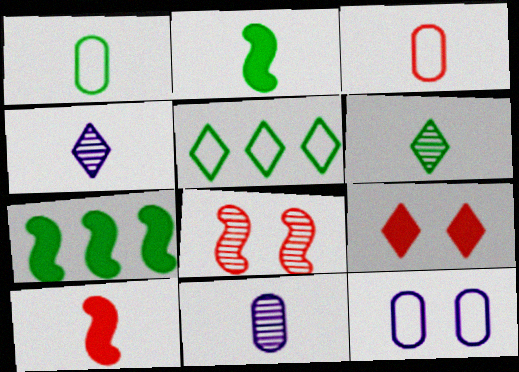[[1, 2, 6], 
[1, 4, 10], 
[2, 3, 4], 
[4, 5, 9]]